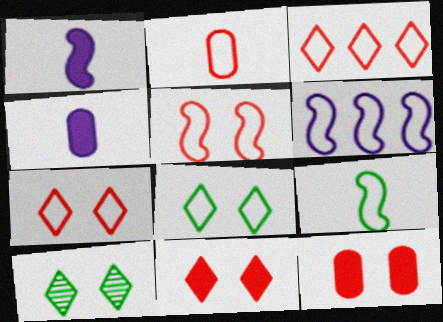[[2, 3, 5], 
[2, 6, 8], 
[5, 6, 9]]